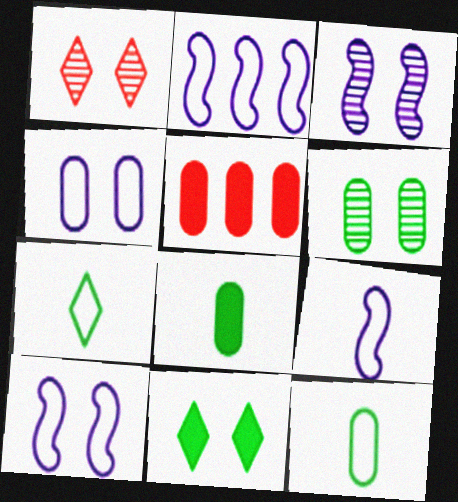[[1, 2, 8], 
[1, 3, 6], 
[2, 9, 10], 
[3, 5, 7]]